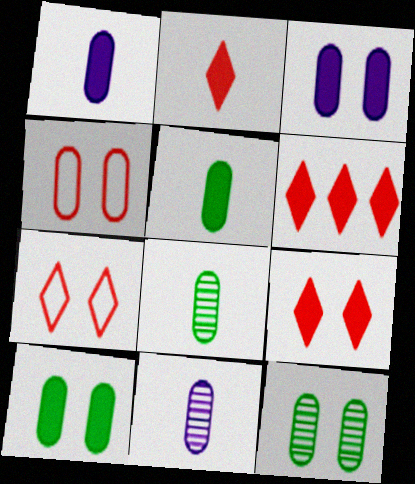[[2, 6, 9], 
[3, 4, 12]]